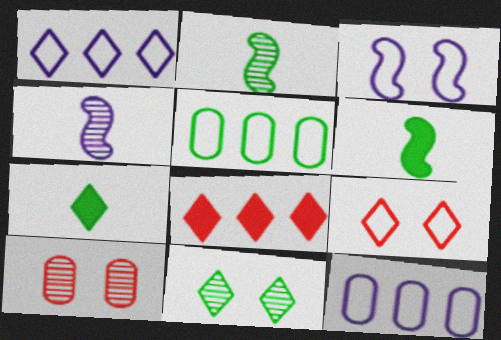[[1, 6, 10], 
[5, 6, 11]]